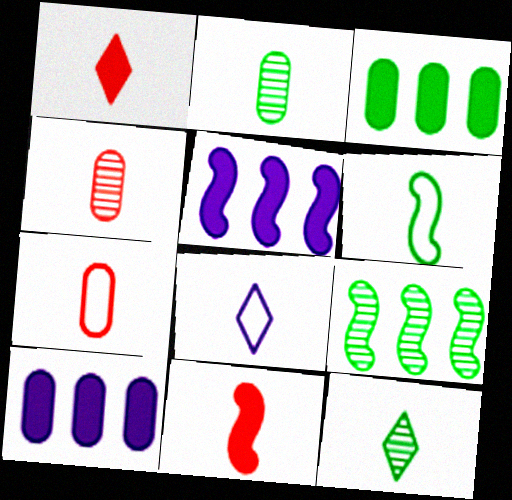[[1, 8, 12], 
[2, 8, 11], 
[6, 7, 8]]